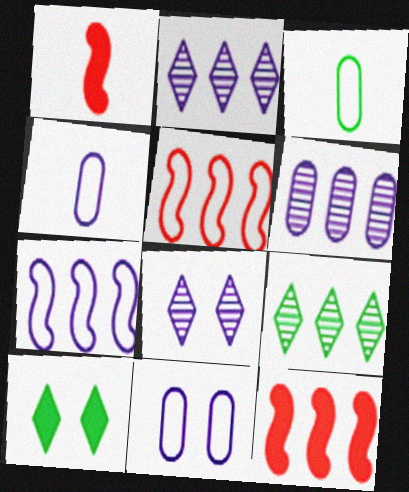[[1, 9, 11], 
[3, 8, 12]]